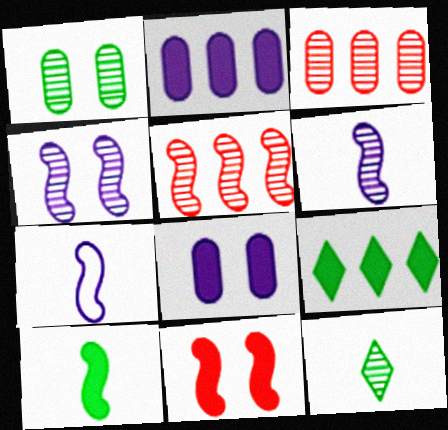[[3, 4, 12]]